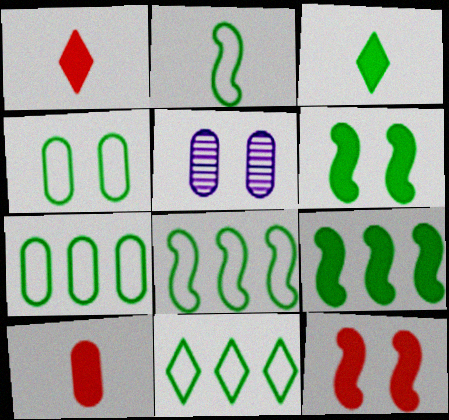[[1, 5, 8], 
[2, 4, 11], 
[5, 7, 10], 
[7, 8, 11]]